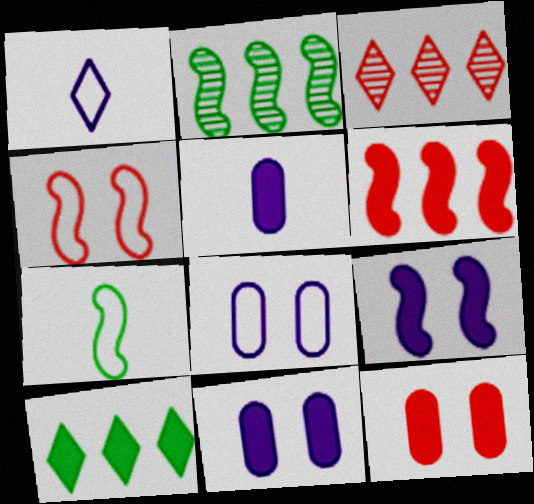[[1, 2, 12], 
[3, 7, 11]]